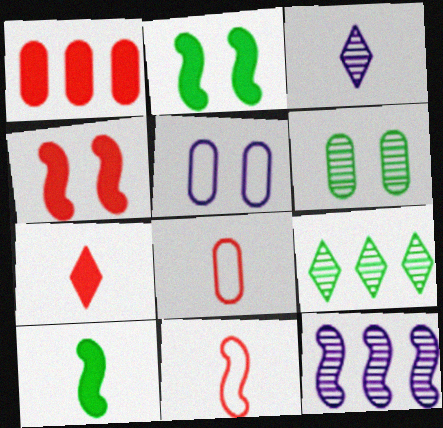[[1, 4, 7], 
[2, 11, 12], 
[3, 8, 10]]